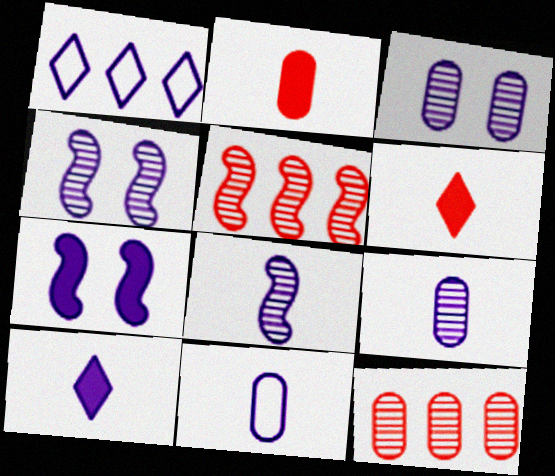[[1, 7, 9], 
[8, 10, 11]]